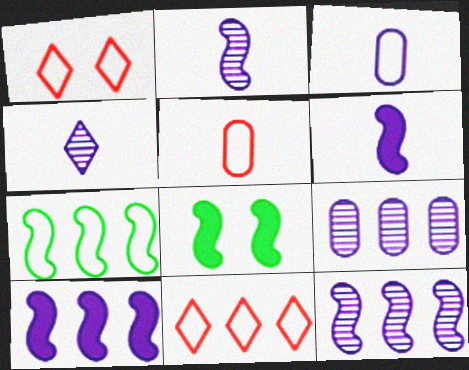[[1, 3, 7], 
[3, 4, 6]]